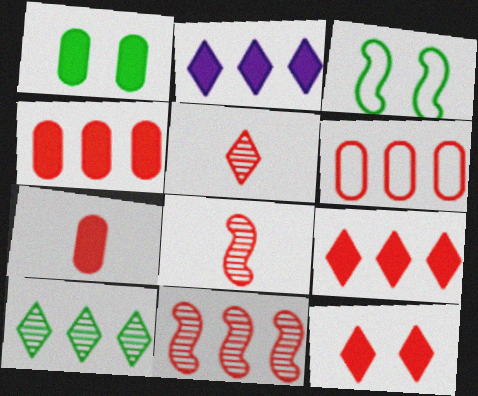[[6, 8, 12], 
[6, 9, 11]]